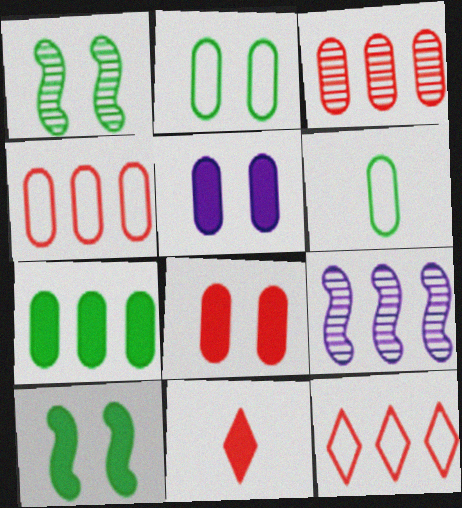[[2, 9, 11], 
[3, 5, 6], 
[7, 9, 12]]